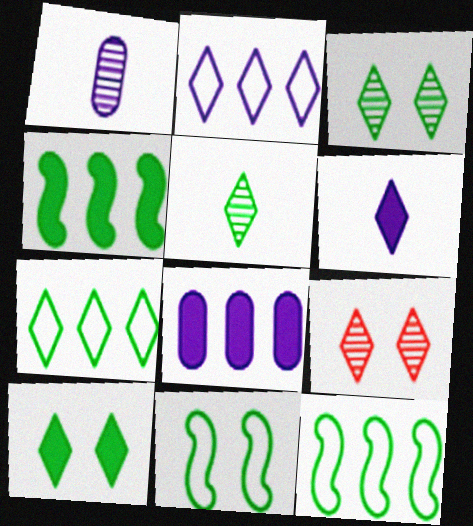[[5, 7, 10], 
[6, 7, 9]]